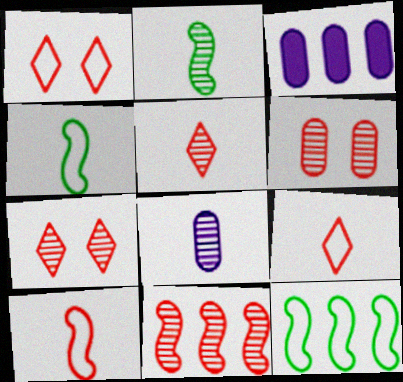[[1, 2, 3], 
[2, 5, 8], 
[3, 4, 7], 
[5, 6, 11]]